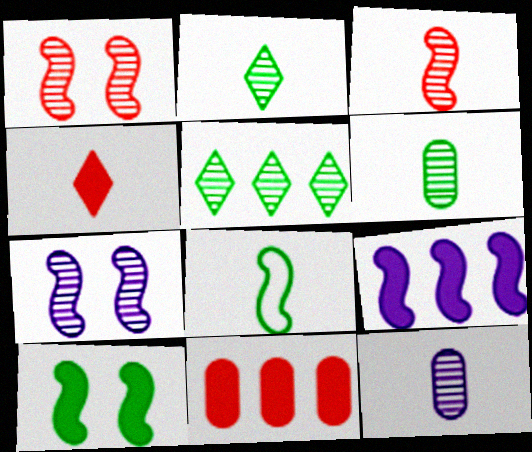[[1, 5, 12], 
[1, 8, 9], 
[2, 3, 12], 
[4, 8, 12]]